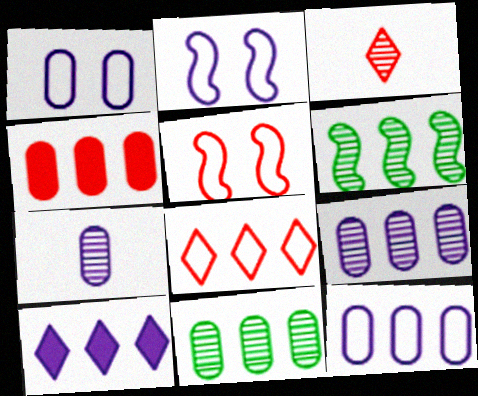[[2, 7, 10], 
[3, 4, 5], 
[4, 11, 12]]